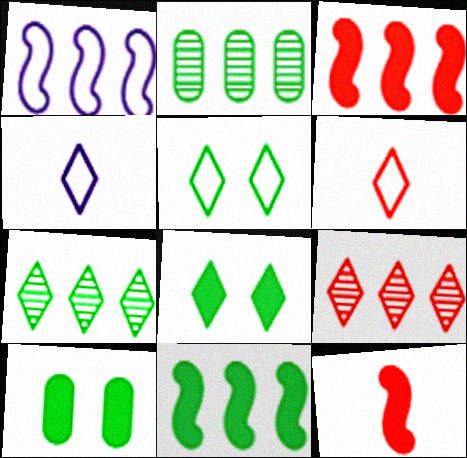[[4, 8, 9]]